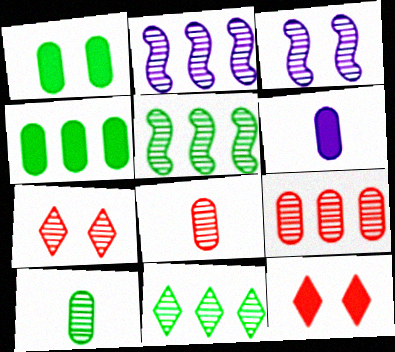[[2, 7, 10], 
[2, 9, 11], 
[3, 8, 11]]